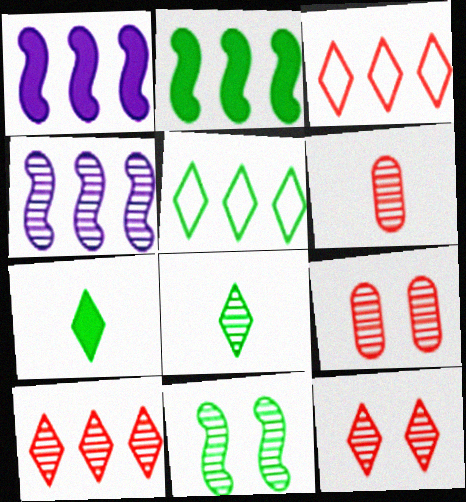[[4, 8, 9]]